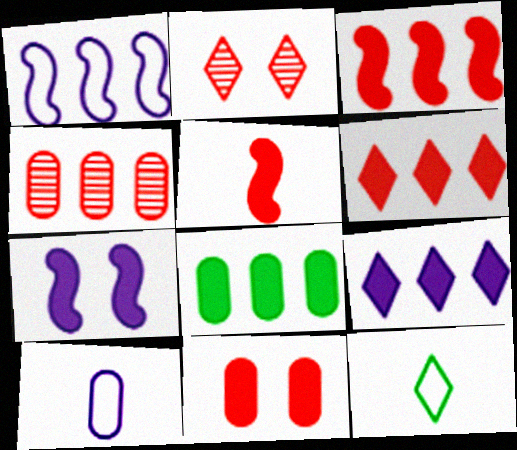[[2, 9, 12], 
[3, 8, 9], 
[4, 7, 12], 
[5, 6, 11]]